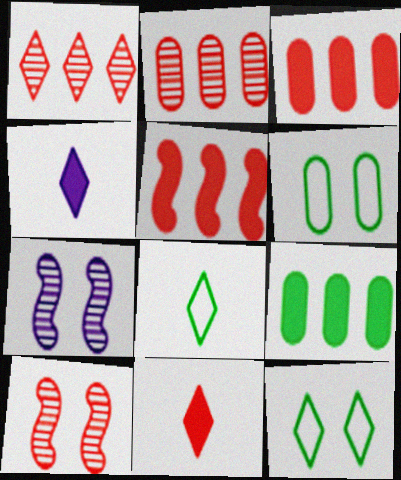[[1, 4, 12], 
[3, 7, 8]]